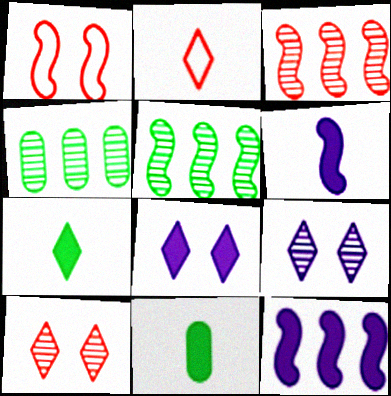[[1, 5, 6]]